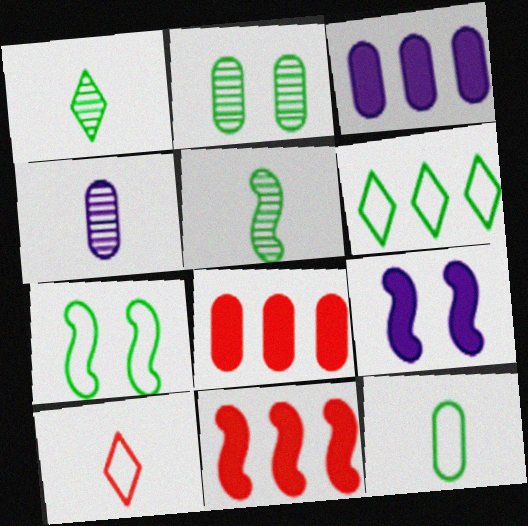[[6, 7, 12]]